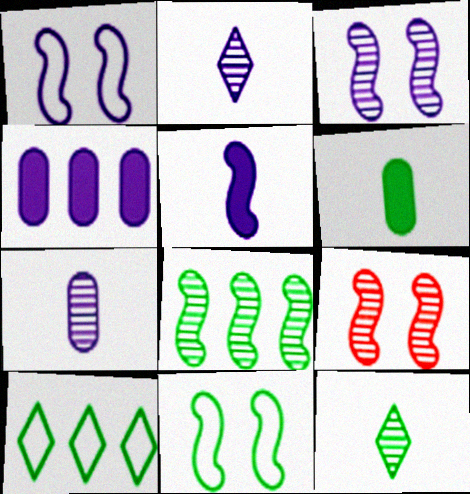[[1, 2, 4]]